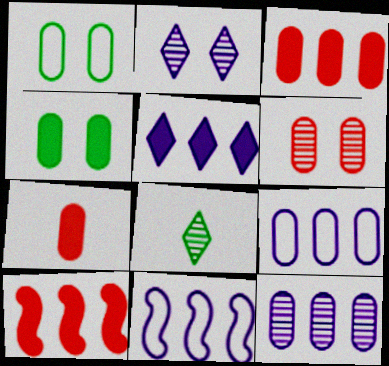[[1, 7, 12], 
[5, 11, 12]]